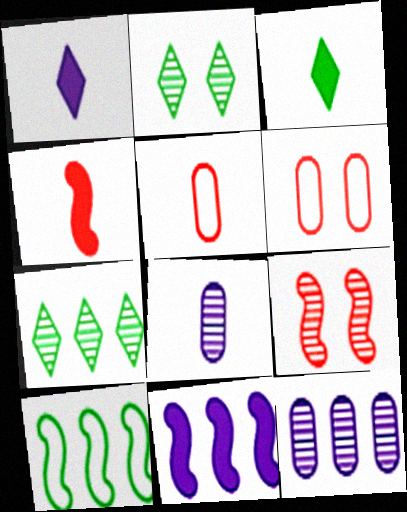[[2, 5, 11], 
[7, 8, 9]]